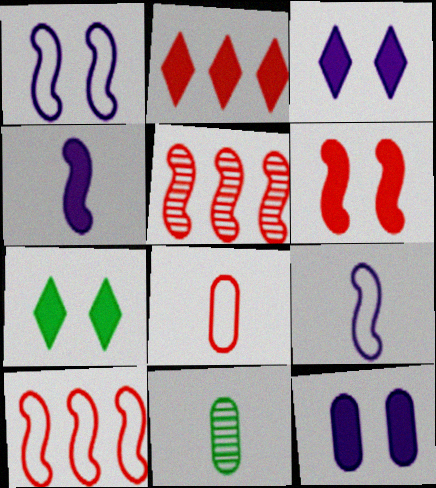[[1, 2, 11], 
[3, 10, 11], 
[6, 7, 12]]